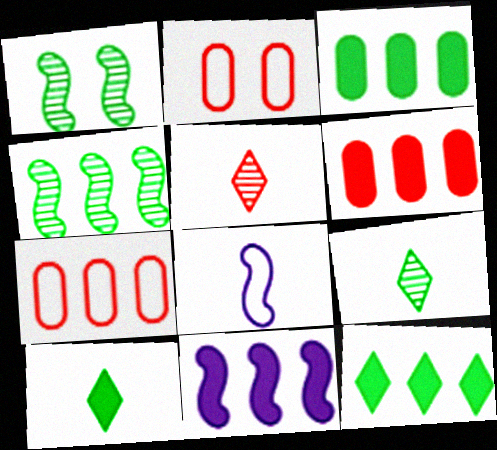[[2, 9, 11], 
[6, 11, 12]]